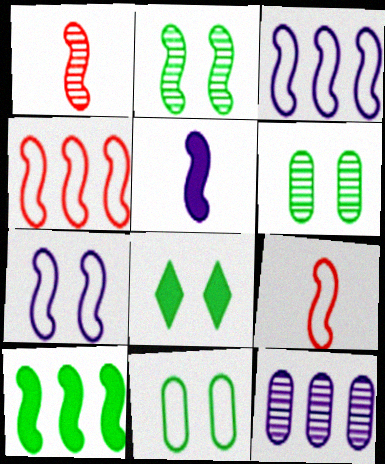[[1, 7, 10], 
[2, 4, 5], 
[2, 8, 11], 
[8, 9, 12]]